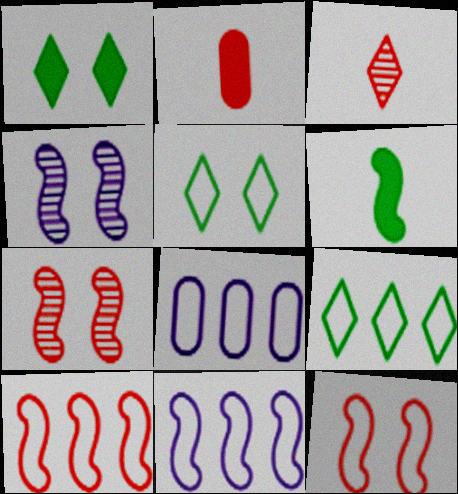[[2, 4, 9], 
[4, 6, 10], 
[6, 7, 11], 
[8, 9, 10]]